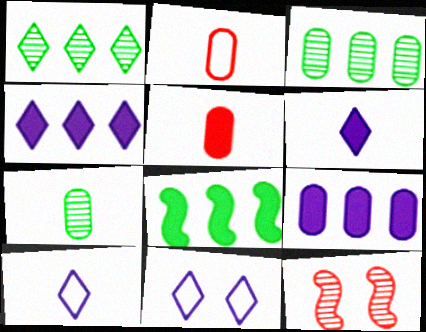[]